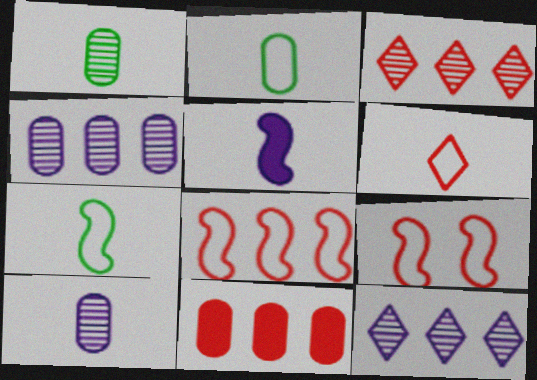[[1, 5, 6], 
[3, 8, 11]]